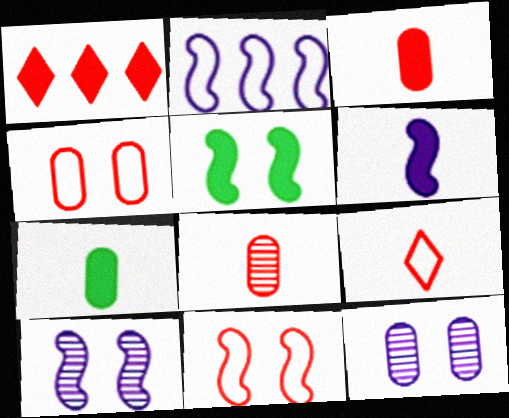[[1, 8, 11], 
[2, 6, 10], 
[5, 10, 11]]